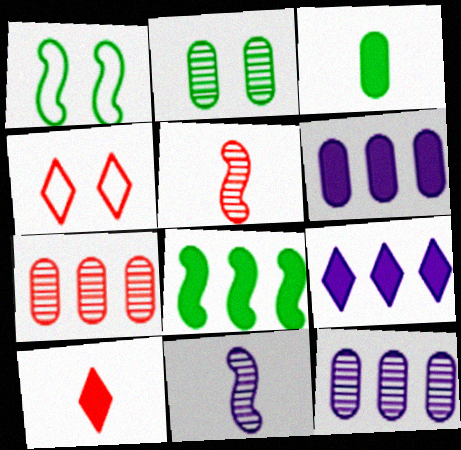[[1, 10, 12]]